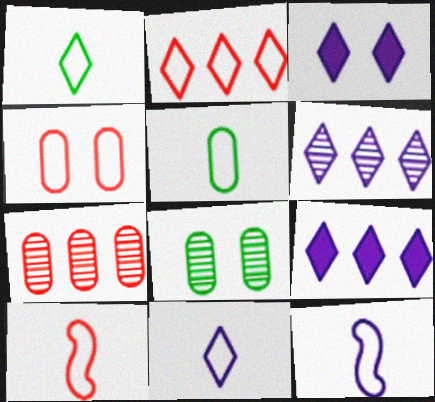[[2, 4, 10], 
[3, 6, 11], 
[5, 10, 11], 
[8, 9, 10]]